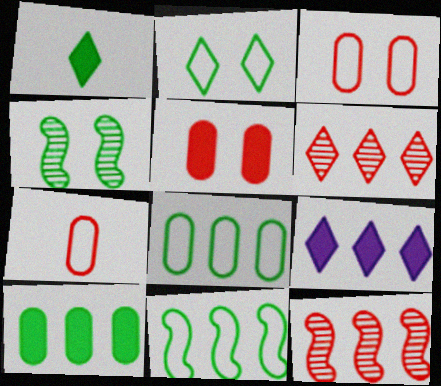[[1, 4, 8], 
[4, 7, 9], 
[8, 9, 12]]